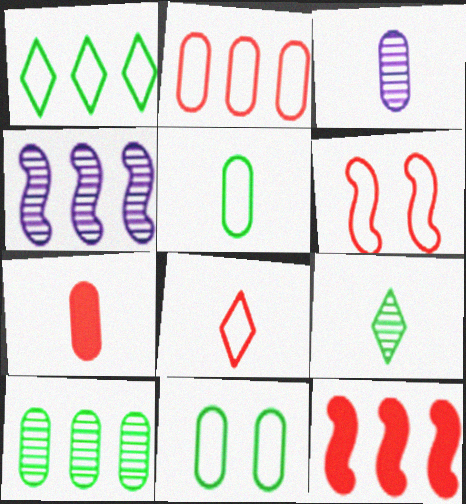[[2, 6, 8], 
[3, 5, 7]]